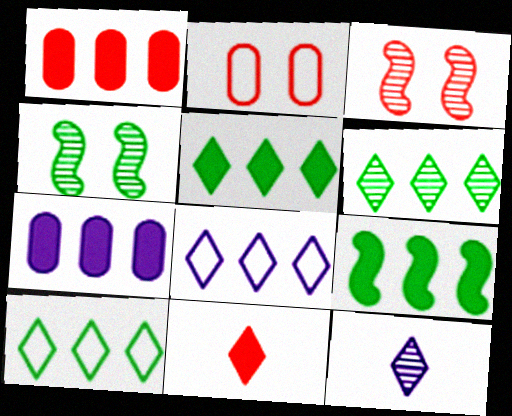[[2, 9, 12], 
[5, 6, 10]]